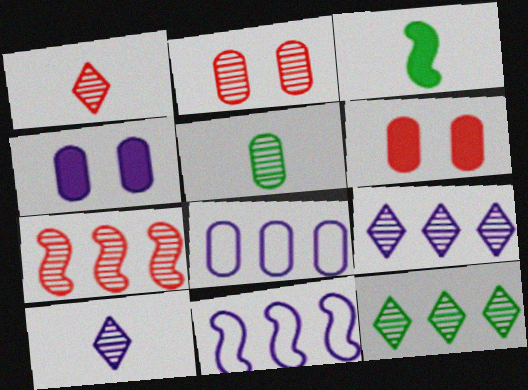[[1, 2, 7], 
[4, 10, 11], 
[5, 6, 8]]